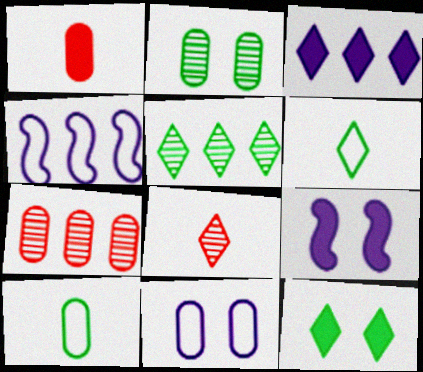[[5, 6, 12], 
[6, 7, 9]]